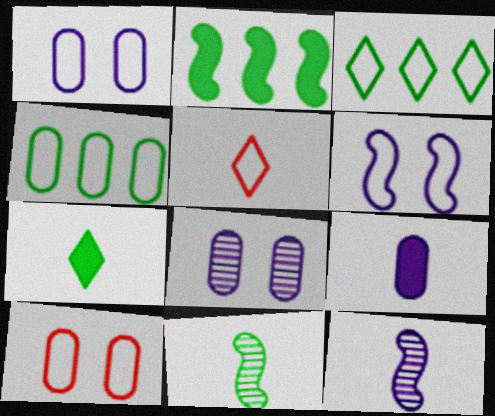[[2, 5, 8], 
[4, 5, 6], 
[5, 9, 11]]